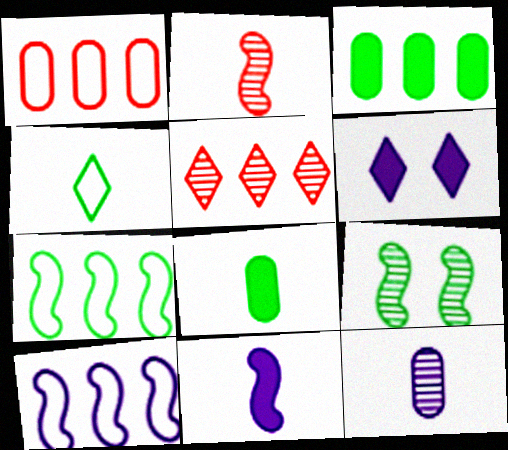[[3, 4, 9], 
[3, 5, 10], 
[4, 5, 6], 
[5, 9, 12], 
[6, 10, 12]]